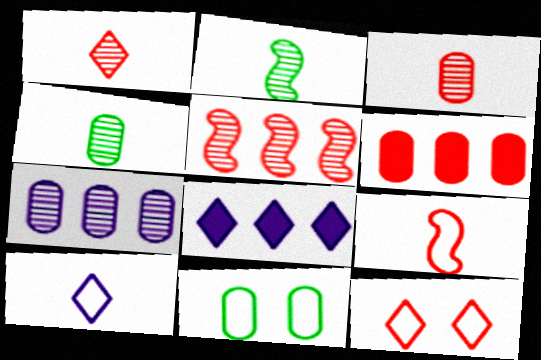[]